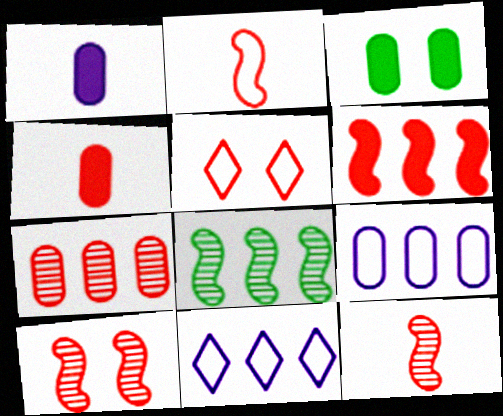[[1, 5, 8], 
[2, 6, 10], 
[3, 11, 12]]